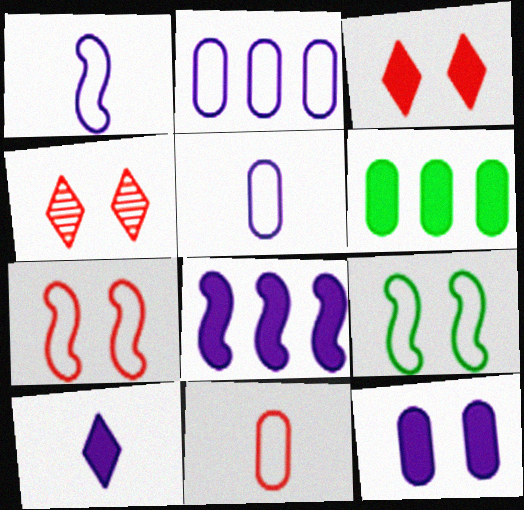[[1, 4, 6], 
[4, 9, 12], 
[8, 10, 12]]